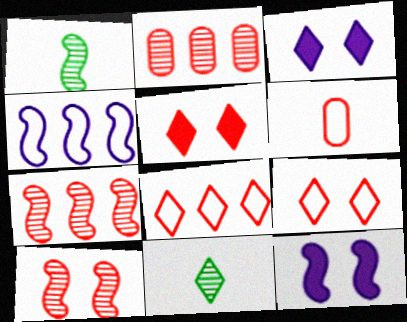[[3, 8, 11], 
[5, 6, 7]]